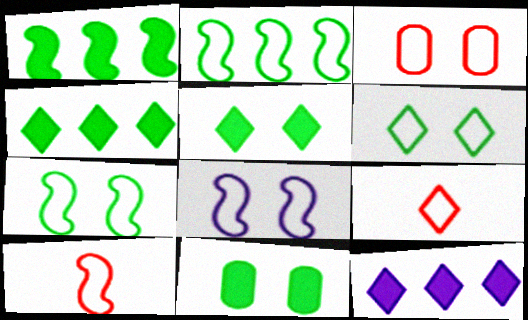[[2, 8, 10], 
[3, 6, 8]]